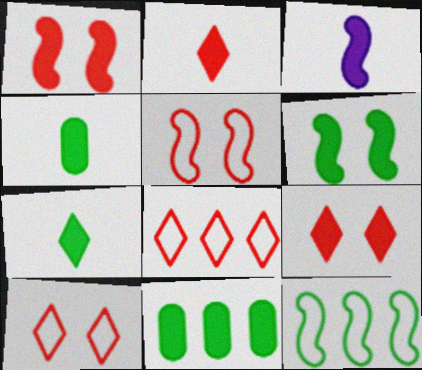[[2, 3, 4], 
[3, 9, 11], 
[6, 7, 11]]